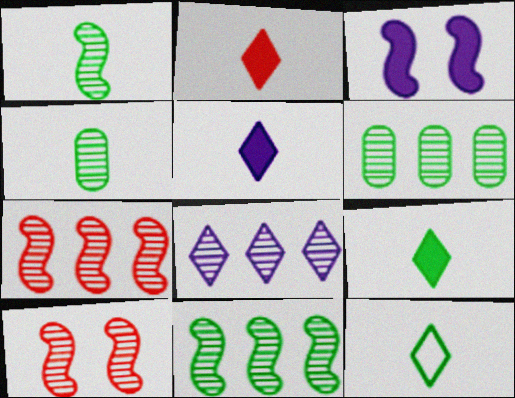[[2, 5, 9], 
[4, 8, 10], 
[6, 7, 8]]